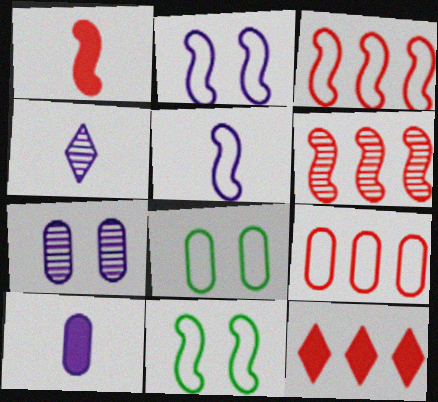[[3, 5, 11], 
[4, 5, 10], 
[6, 9, 12]]